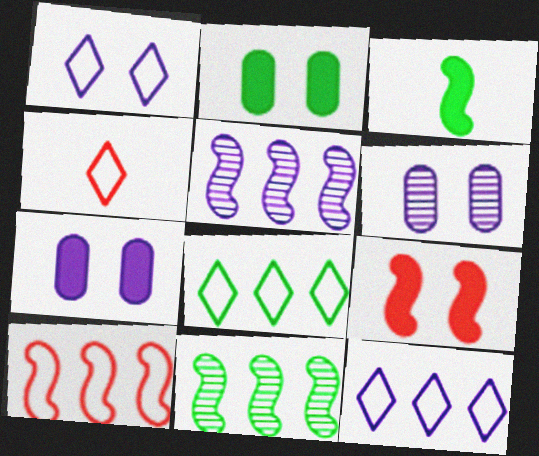[[1, 4, 8], 
[2, 4, 5], 
[4, 7, 11]]